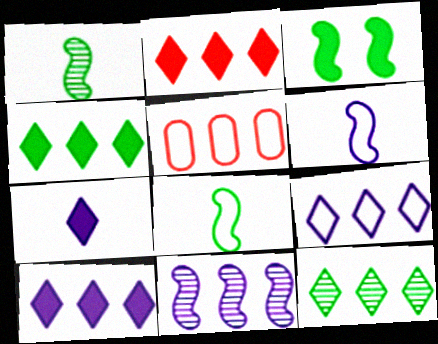[[2, 4, 10], 
[2, 9, 12], 
[4, 5, 11]]